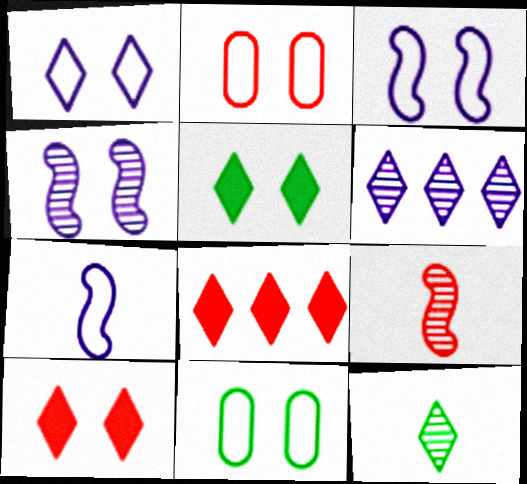[[1, 8, 12], 
[2, 4, 5], 
[2, 8, 9], 
[4, 10, 11]]